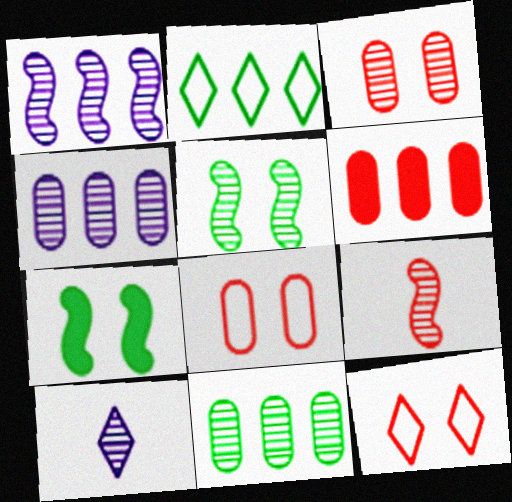[[1, 2, 6], 
[1, 5, 9], 
[6, 9, 12]]